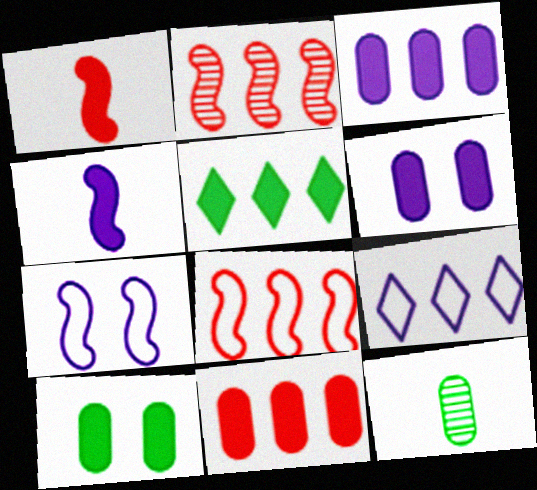[[1, 5, 6]]